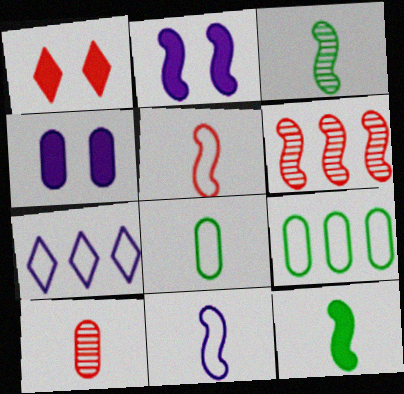[[4, 9, 10]]